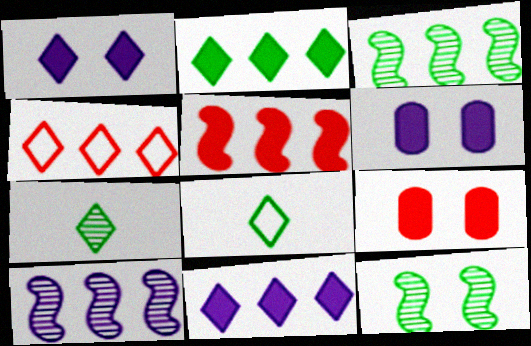[[1, 4, 7], 
[8, 9, 10]]